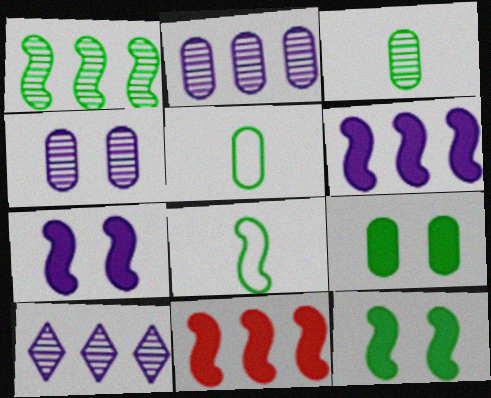[[1, 8, 12]]